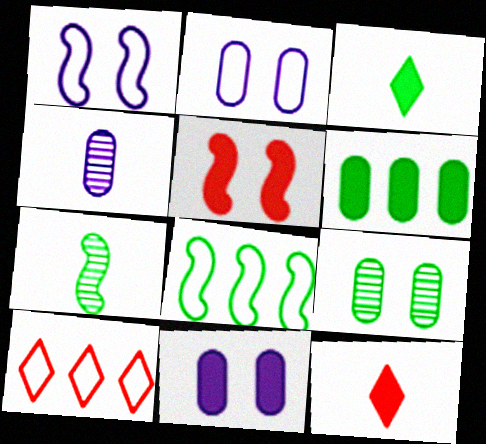[[3, 8, 9], 
[7, 10, 11]]